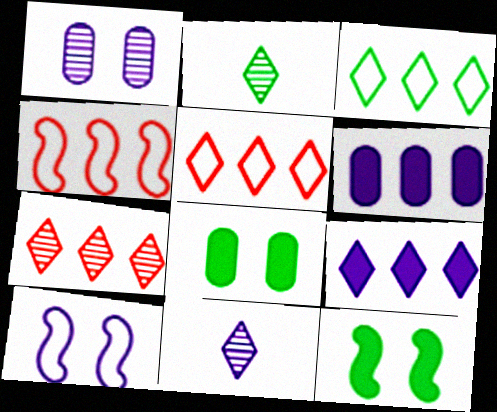[[3, 7, 9], 
[4, 8, 11], 
[6, 10, 11]]